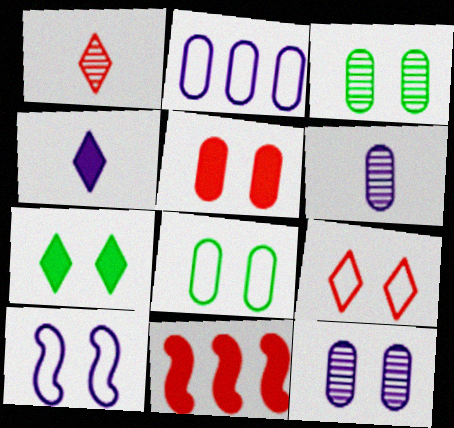[[5, 8, 12], 
[8, 9, 10]]